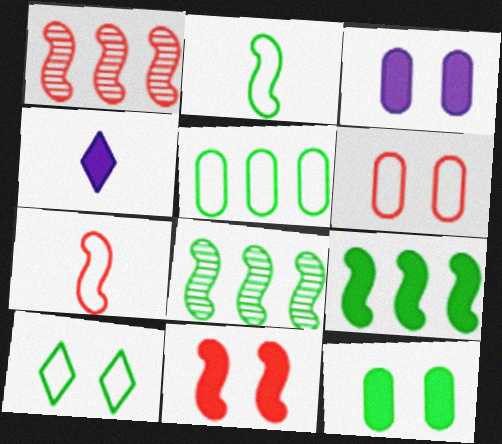[[1, 7, 11], 
[2, 5, 10], 
[4, 6, 8]]